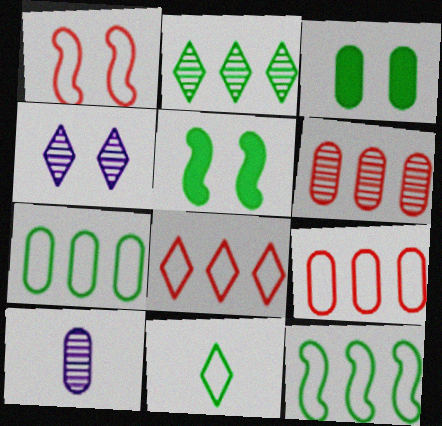[[1, 3, 4], 
[3, 9, 10], 
[5, 8, 10]]